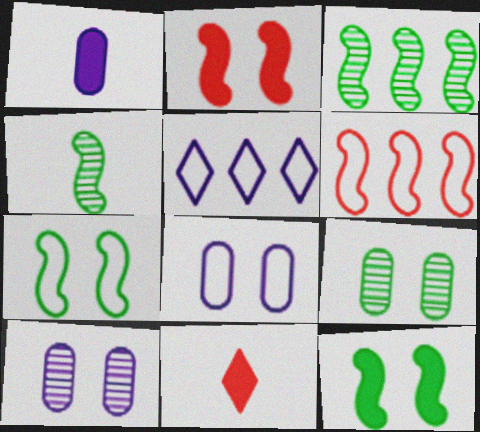[[3, 8, 11]]